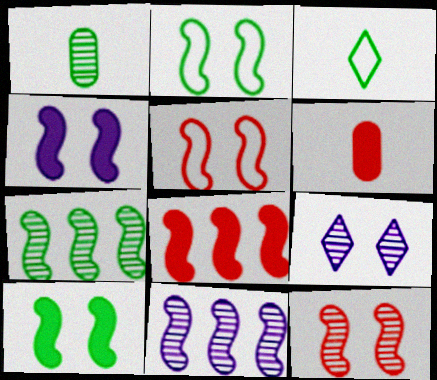[[2, 4, 12]]